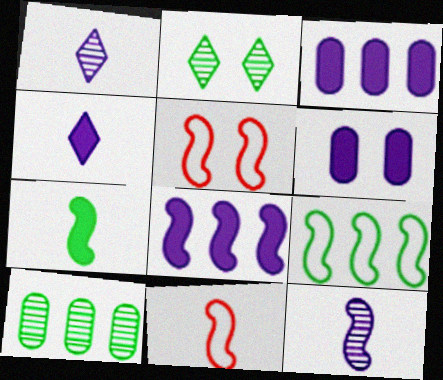[[2, 3, 11], 
[2, 5, 6], 
[4, 5, 10], 
[4, 6, 8], 
[7, 11, 12]]